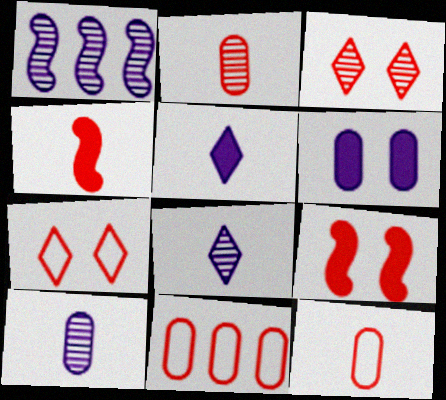[[3, 4, 11]]